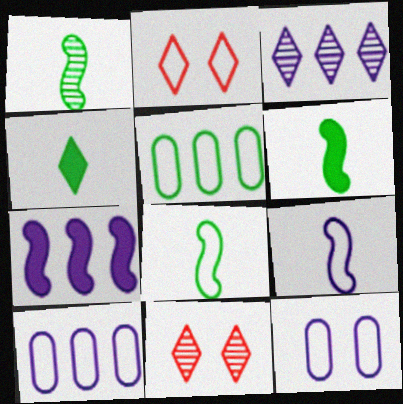[[1, 6, 8], 
[2, 3, 4], 
[2, 5, 9], 
[2, 8, 10], 
[3, 7, 10], 
[6, 10, 11]]